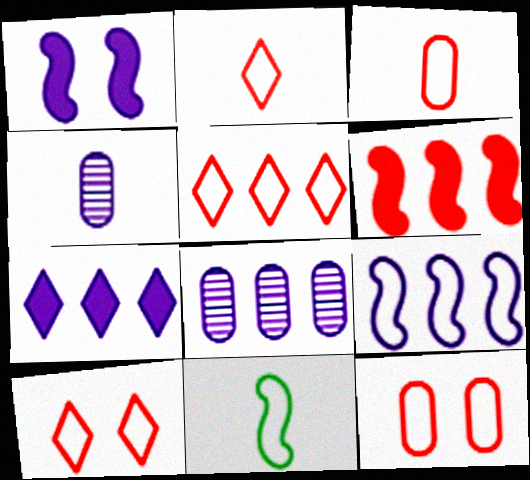[[2, 5, 10], 
[7, 8, 9]]